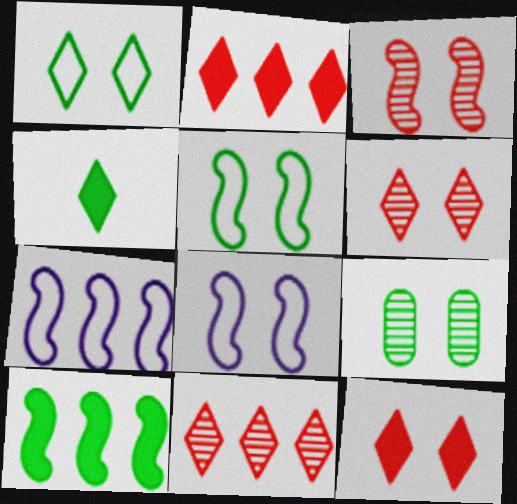[[8, 9, 12]]